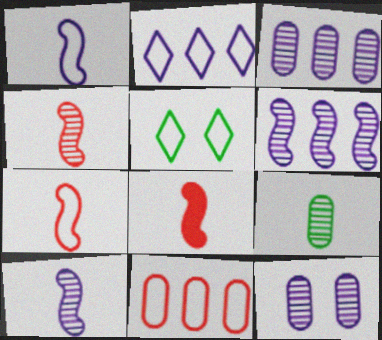[[1, 5, 11], 
[3, 5, 8], 
[4, 7, 8]]